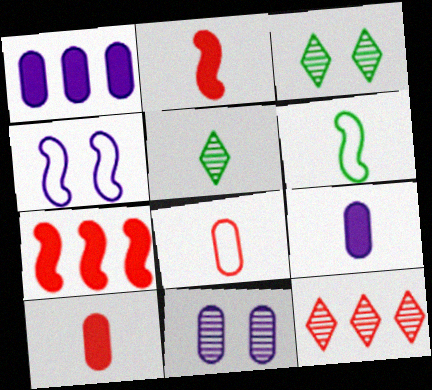[]